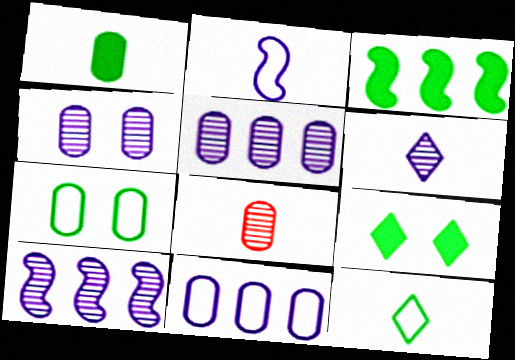[[1, 3, 9], 
[4, 6, 10]]